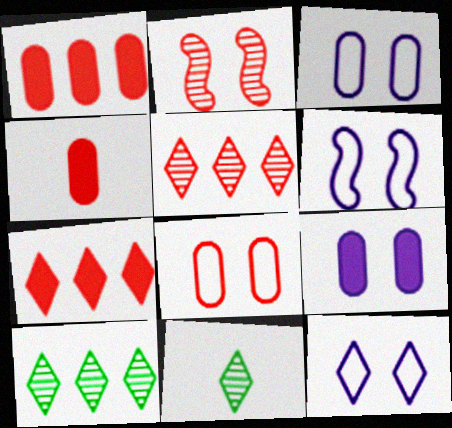[[1, 6, 11], 
[3, 6, 12], 
[4, 6, 10], 
[7, 11, 12]]